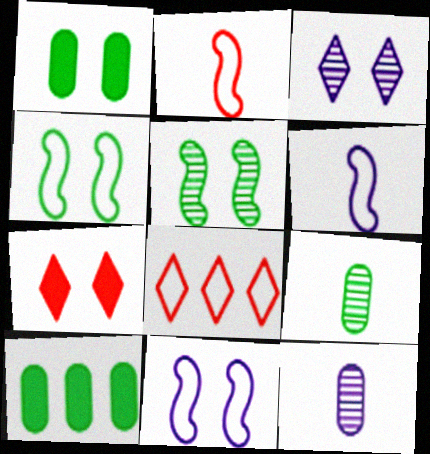[[2, 3, 10]]